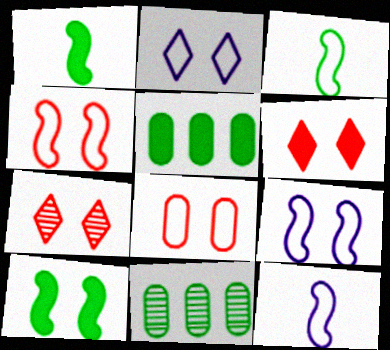[[5, 7, 12], 
[6, 11, 12]]